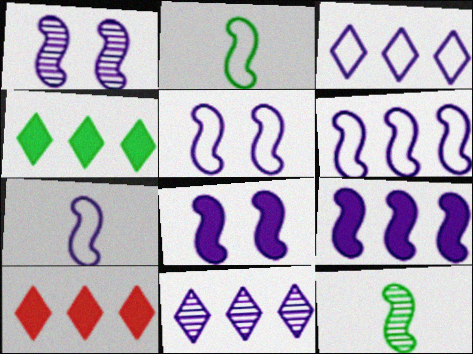[[1, 5, 8], 
[1, 7, 9], 
[5, 6, 7]]